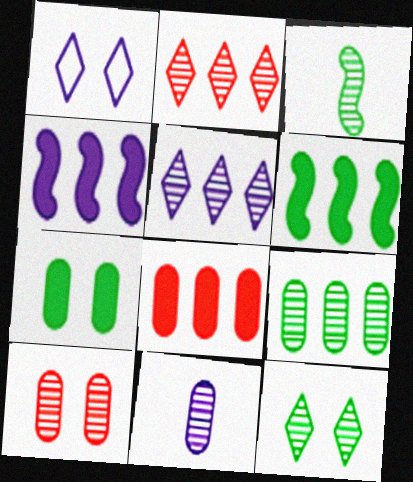[[1, 3, 8], 
[1, 4, 11], 
[3, 5, 10], 
[3, 9, 12], 
[9, 10, 11]]